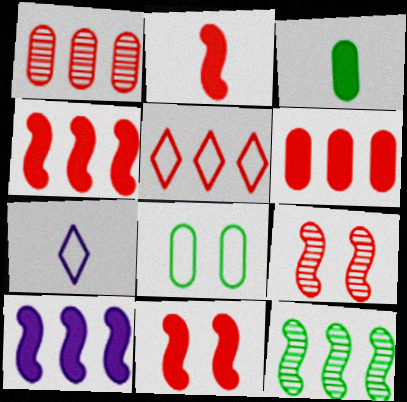[[1, 4, 5], 
[2, 4, 11]]